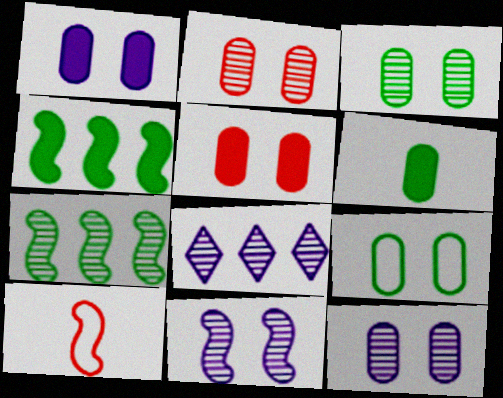[[1, 2, 9], 
[2, 3, 12], 
[4, 10, 11], 
[5, 9, 12]]